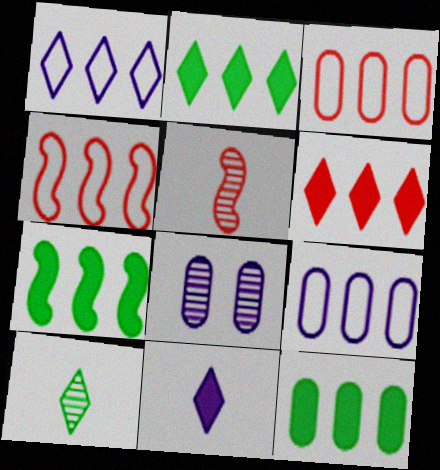[[2, 7, 12]]